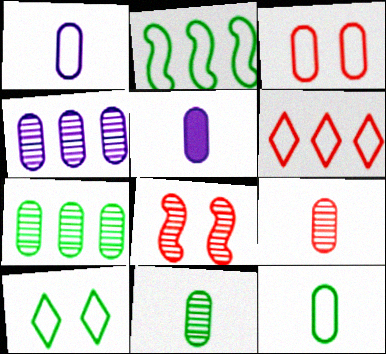[[2, 10, 12], 
[3, 5, 7], 
[5, 9, 12]]